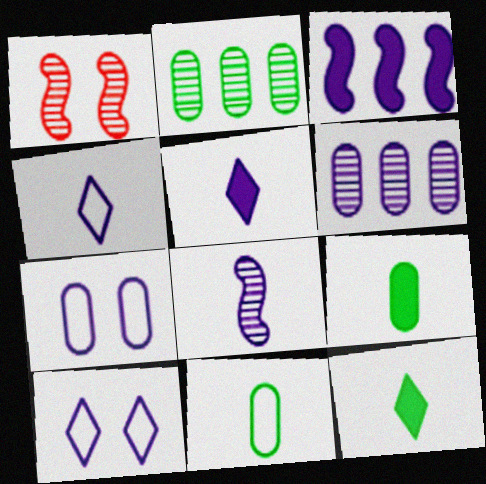[]